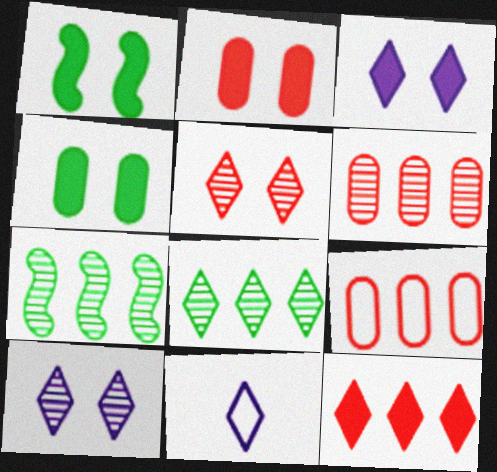[[1, 2, 3], 
[1, 6, 11], 
[2, 7, 11]]